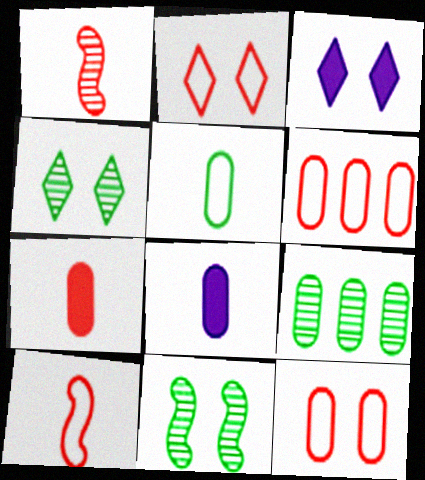[[2, 3, 4], 
[2, 6, 10], 
[3, 9, 10], 
[3, 11, 12], 
[8, 9, 12]]